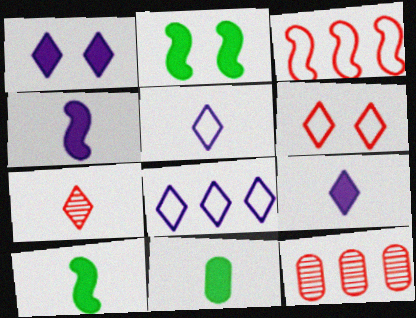[[2, 5, 12]]